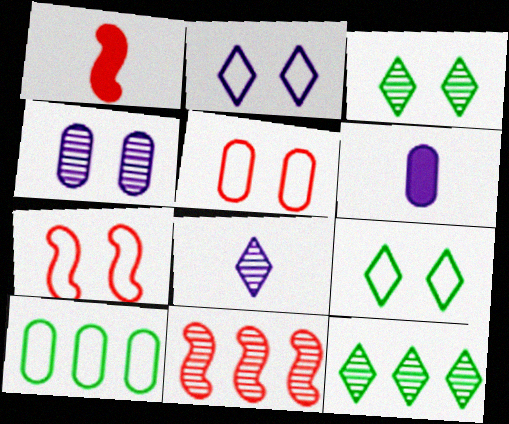[[1, 7, 11], 
[6, 7, 12], 
[6, 9, 11]]